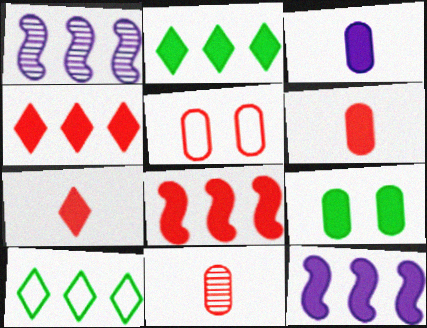[[7, 9, 12]]